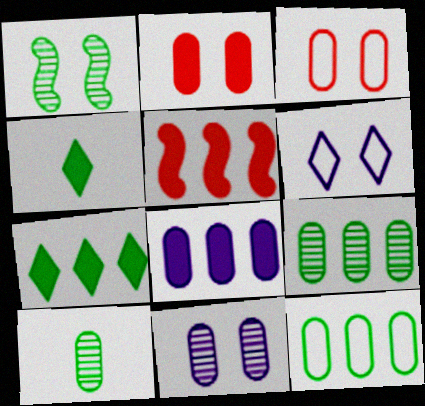[[1, 2, 6], 
[1, 4, 12], 
[3, 8, 10], 
[5, 6, 10], 
[5, 7, 8]]